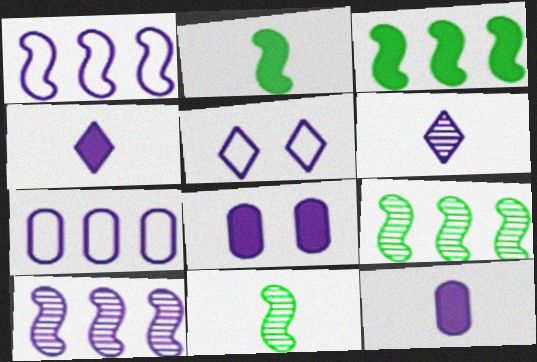[[1, 6, 8], 
[5, 10, 12]]